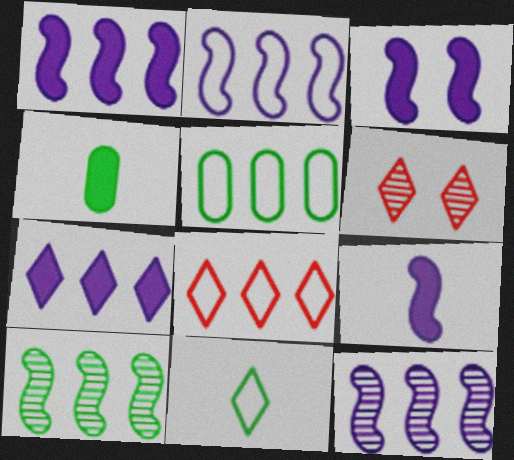[[1, 2, 12], 
[1, 3, 9], 
[2, 4, 6], 
[2, 5, 8], 
[5, 6, 9], 
[6, 7, 11]]